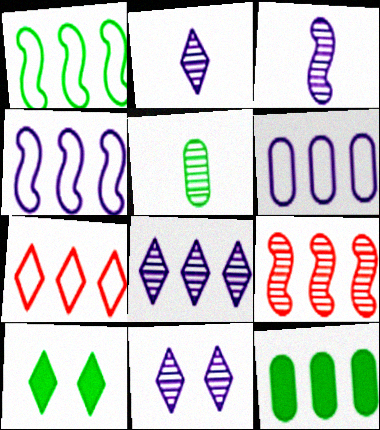[[1, 5, 10], 
[1, 6, 7], 
[2, 7, 10], 
[2, 8, 11], 
[5, 9, 11]]